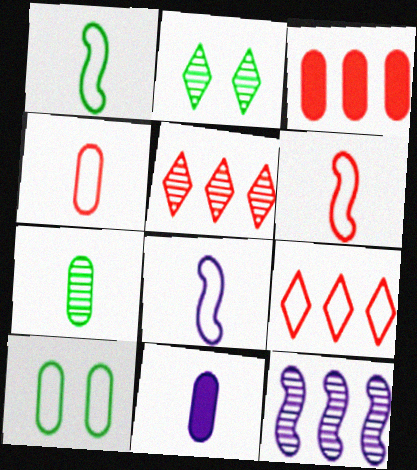[[1, 6, 8], 
[2, 3, 8], 
[4, 7, 11], 
[8, 9, 10]]